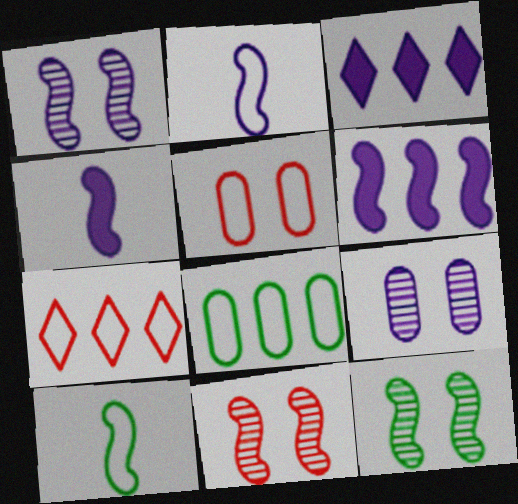[[1, 2, 6], 
[1, 11, 12], 
[2, 3, 9], 
[6, 10, 11]]